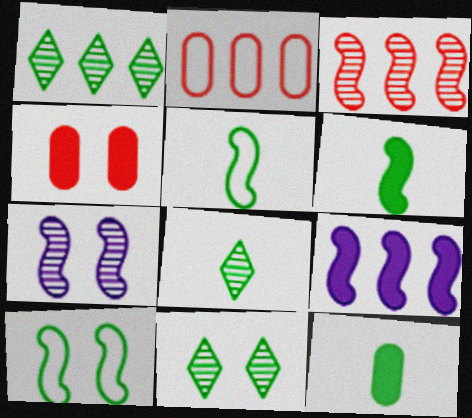[[1, 2, 9], 
[1, 8, 11], 
[1, 10, 12], 
[5, 8, 12]]